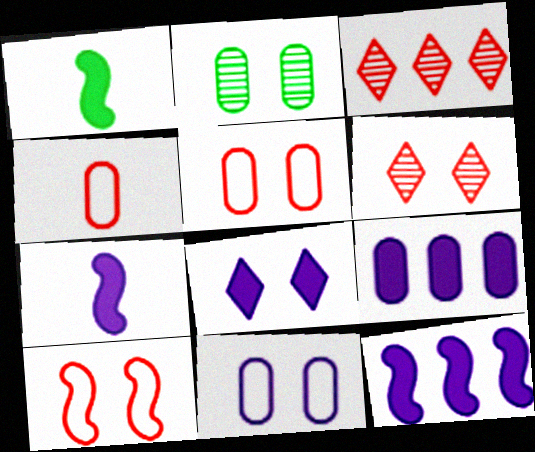[[1, 3, 11], 
[2, 4, 9], 
[2, 8, 10], 
[7, 8, 9]]